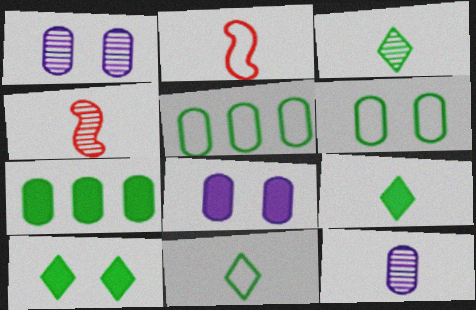[[2, 9, 12], 
[3, 4, 12], 
[3, 9, 11]]